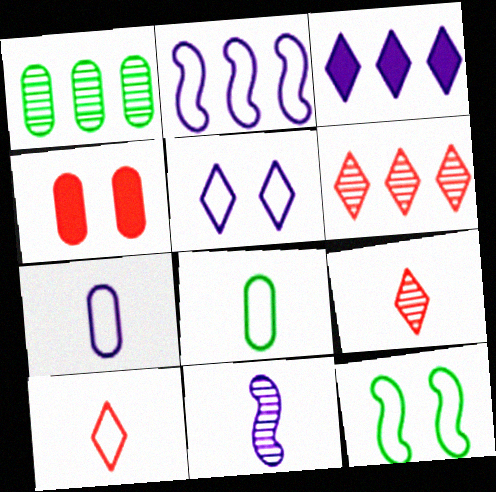[[1, 4, 7], 
[2, 5, 7]]